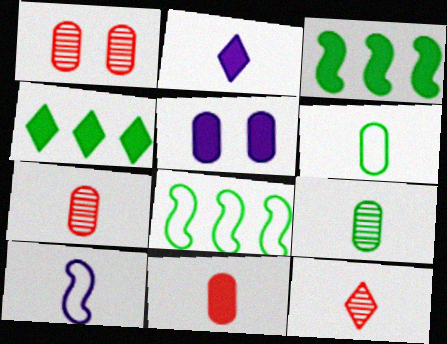[[1, 2, 8], 
[1, 4, 10], 
[5, 8, 12]]